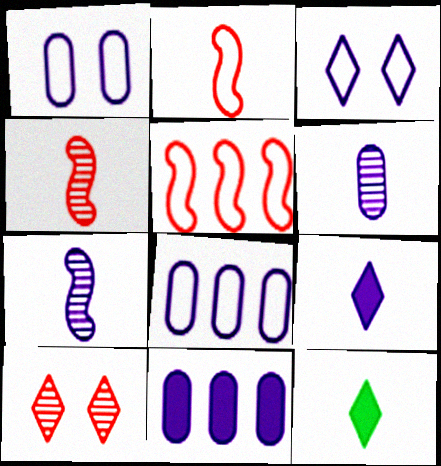[[1, 6, 11], 
[2, 6, 12], 
[3, 7, 11]]